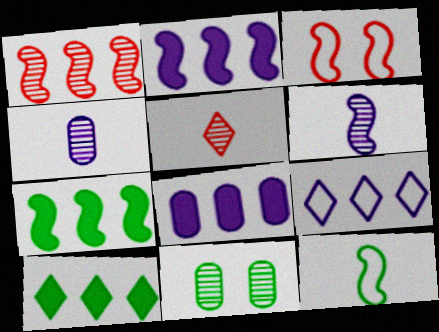[[3, 4, 10], 
[3, 6, 7], 
[10, 11, 12]]